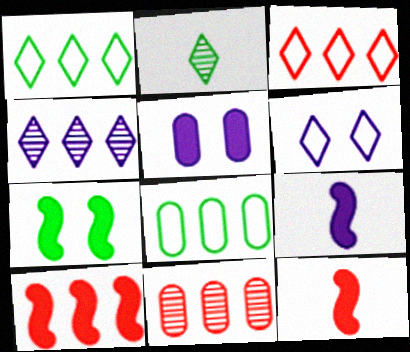[[2, 7, 8], 
[3, 10, 11], 
[4, 8, 10], 
[7, 9, 10]]